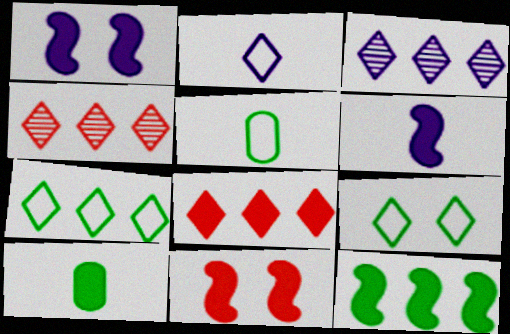[[1, 4, 5], 
[1, 8, 10], 
[3, 5, 11], 
[3, 7, 8], 
[6, 11, 12]]